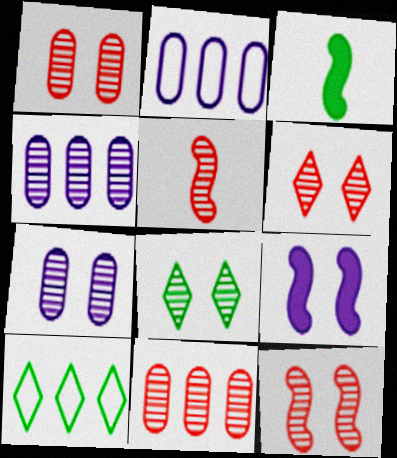[[1, 6, 12], 
[2, 3, 6], 
[4, 5, 8], 
[5, 6, 11], 
[7, 8, 12]]